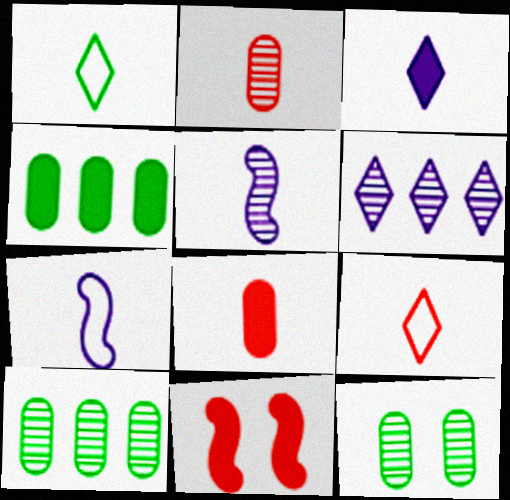[[1, 5, 8], 
[3, 4, 11]]